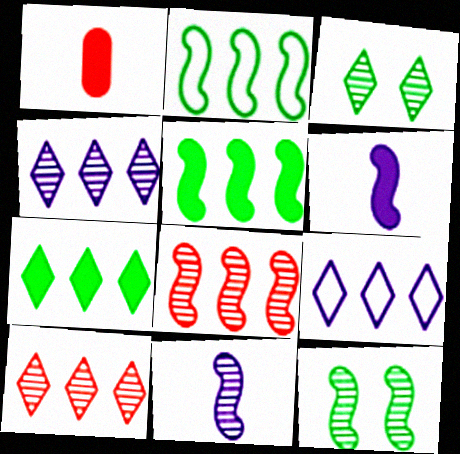[[1, 9, 12], 
[7, 9, 10], 
[8, 11, 12]]